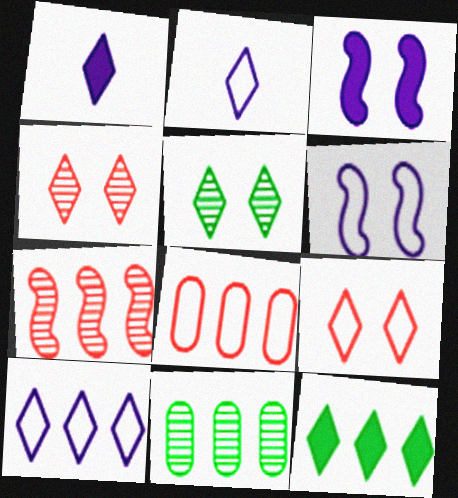[[2, 4, 12]]